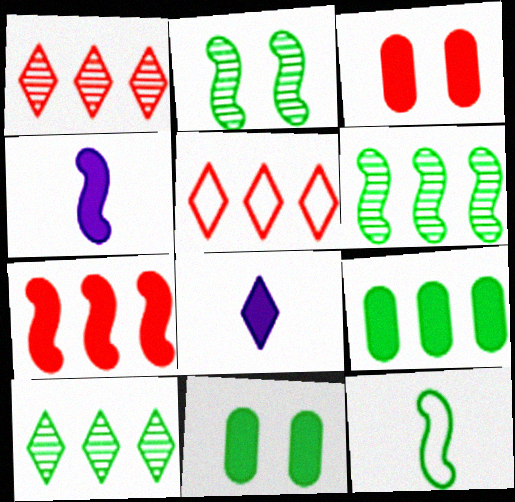[[7, 8, 11], 
[10, 11, 12]]